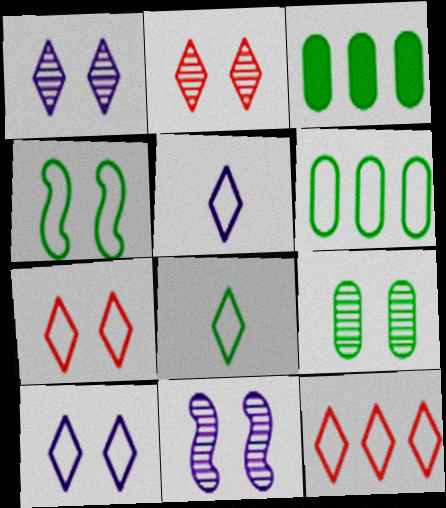[[2, 9, 11], 
[4, 6, 8], 
[8, 10, 12]]